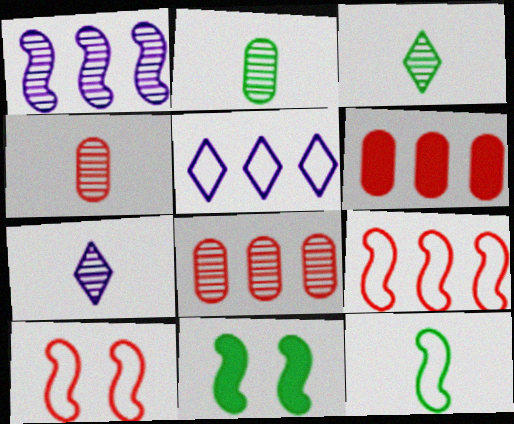[[4, 5, 11]]